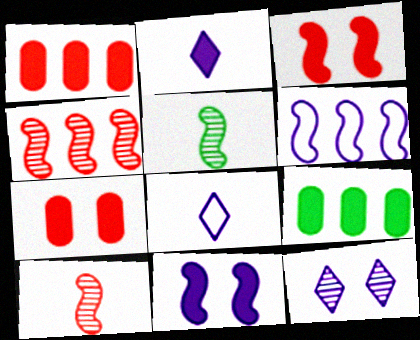[[2, 3, 9], 
[3, 5, 6]]